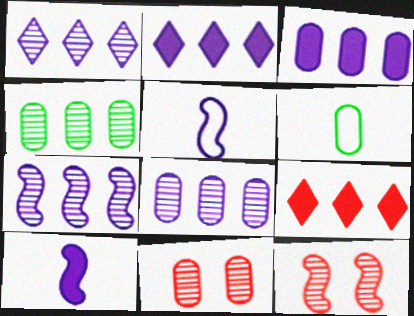[[1, 7, 8], 
[2, 6, 12], 
[3, 6, 11]]